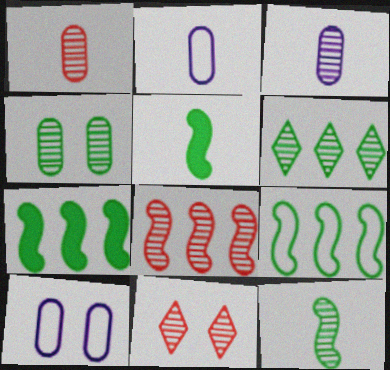[[1, 8, 11], 
[2, 7, 11], 
[4, 6, 12]]